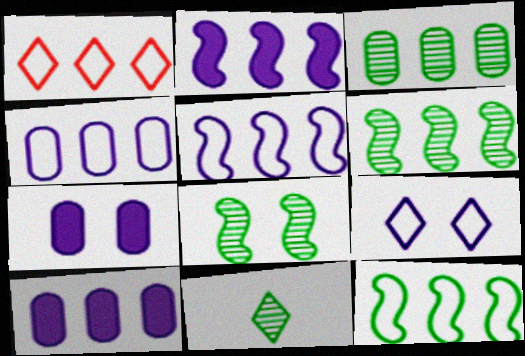[[1, 2, 3], 
[1, 4, 12], 
[1, 6, 10], 
[3, 8, 11]]